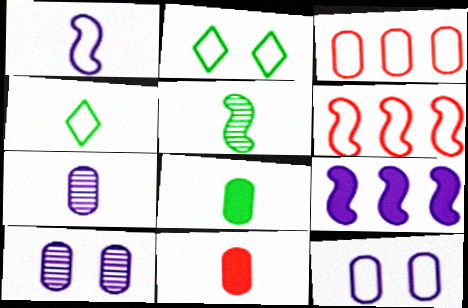[[1, 2, 3], 
[3, 8, 10], 
[4, 5, 8], 
[4, 6, 12]]